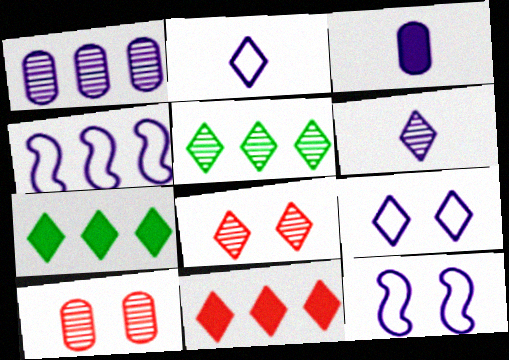[[2, 7, 8], 
[5, 6, 8]]